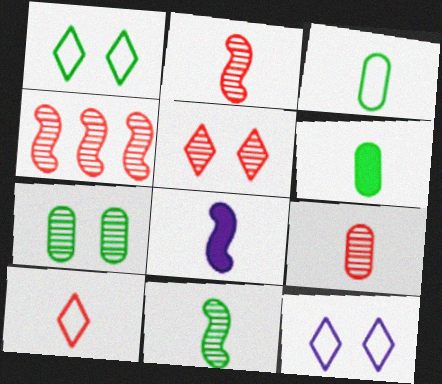[[4, 5, 9], 
[4, 6, 12]]